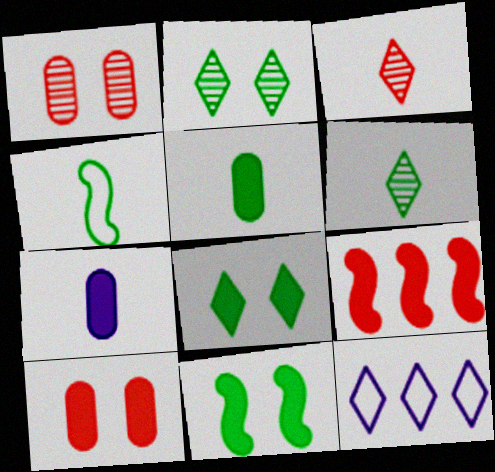[[3, 4, 7], 
[3, 8, 12], 
[4, 5, 6], 
[7, 8, 9]]